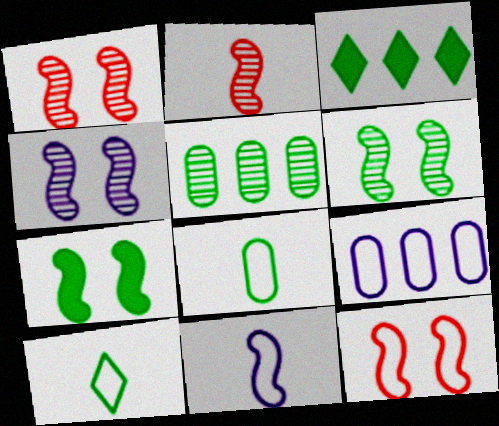[[1, 4, 6], 
[3, 6, 8], 
[4, 7, 12], 
[5, 7, 10], 
[9, 10, 12]]